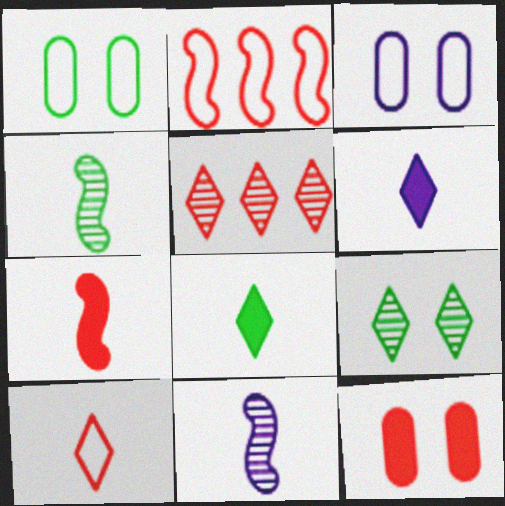[]